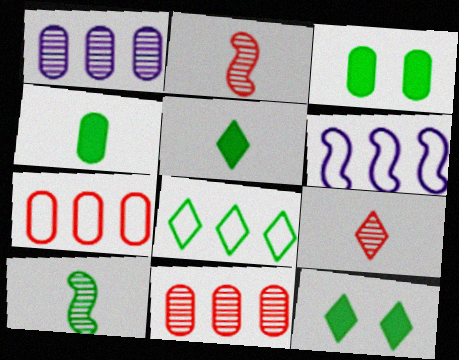[[3, 6, 9], 
[3, 8, 10], 
[6, 7, 8]]